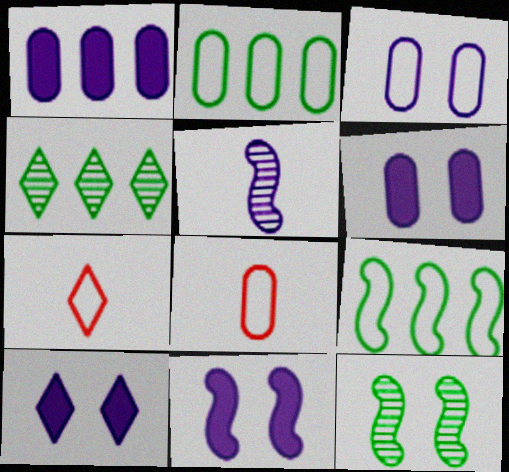[[1, 7, 12], 
[2, 3, 8], 
[3, 7, 9], 
[4, 7, 10], 
[4, 8, 11], 
[6, 10, 11]]